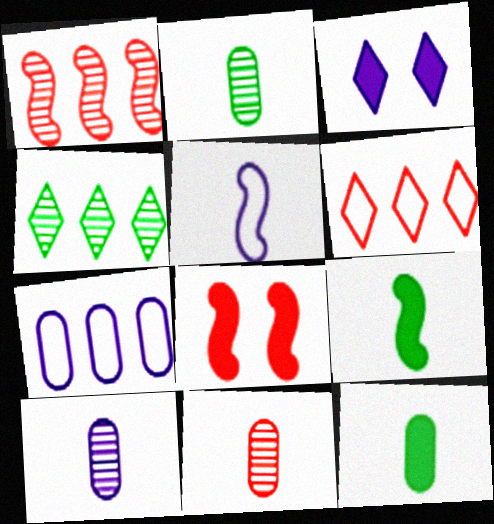[[2, 10, 11], 
[6, 8, 11]]